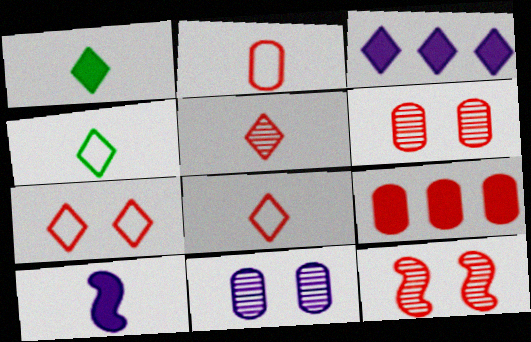[[2, 6, 9], 
[8, 9, 12]]